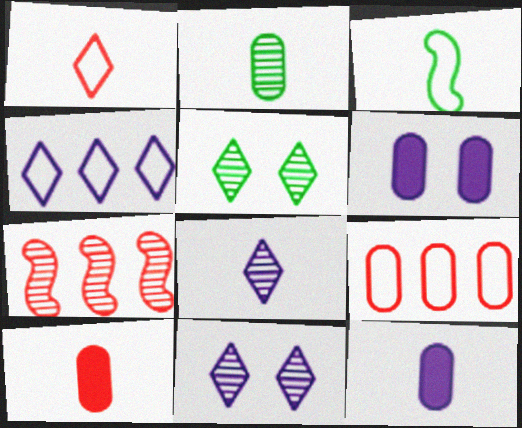[[2, 6, 9], 
[2, 7, 11], 
[3, 8, 10]]